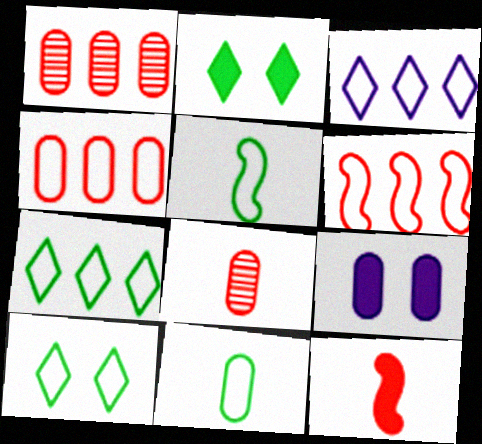[[1, 9, 11]]